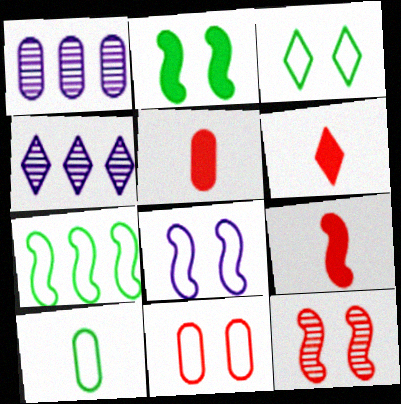[[1, 3, 9], 
[2, 8, 12], 
[3, 4, 6], 
[3, 7, 10], 
[3, 8, 11], 
[5, 6, 9]]